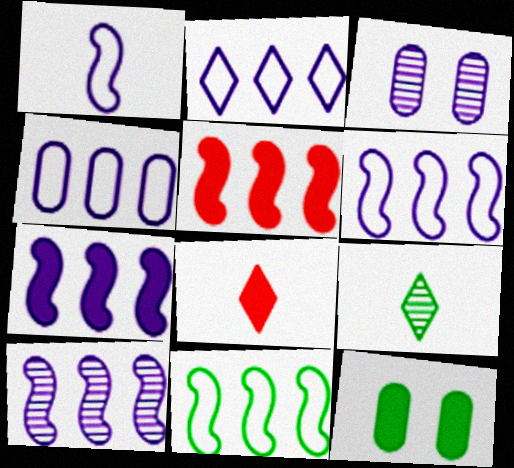[[2, 4, 6], 
[3, 8, 11], 
[5, 10, 11], 
[6, 7, 10], 
[7, 8, 12], 
[9, 11, 12]]